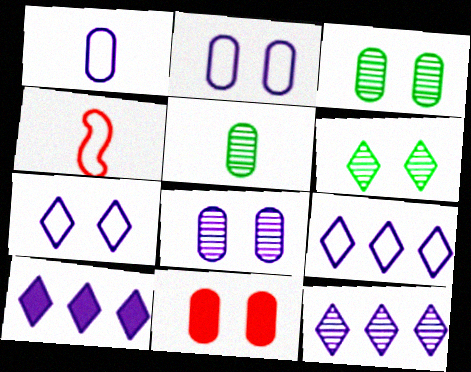[[2, 3, 11], 
[3, 4, 10], 
[9, 10, 12]]